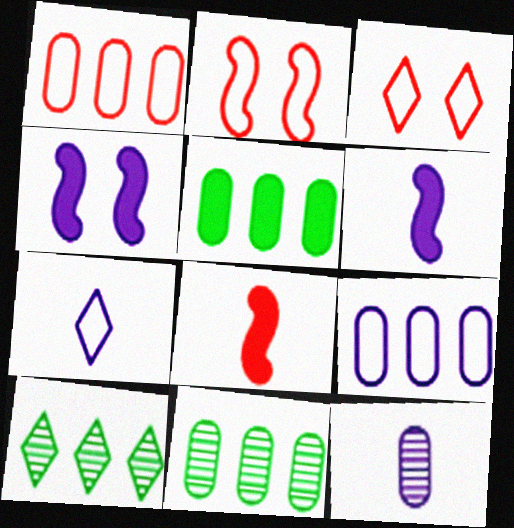[[3, 6, 11], 
[6, 7, 12]]